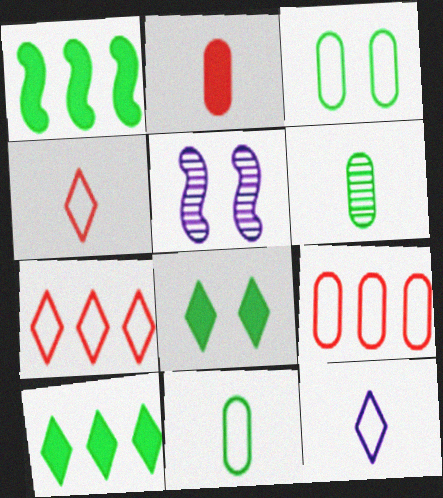[]